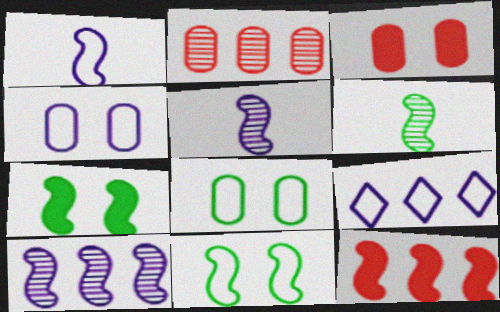[[1, 4, 9], 
[3, 6, 9], 
[5, 11, 12]]